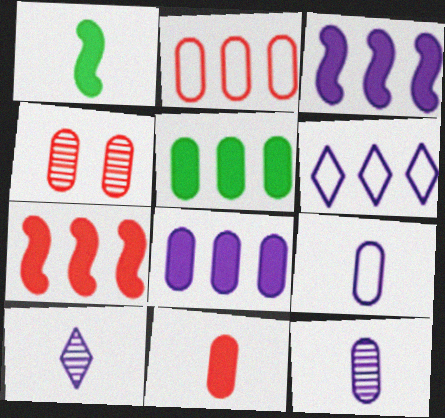[[1, 4, 6], 
[2, 4, 11], 
[4, 5, 9]]